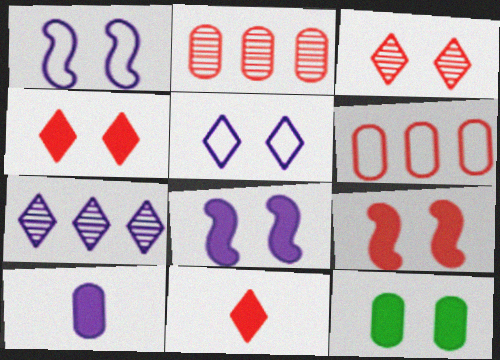[[1, 3, 12], 
[1, 7, 10], 
[4, 8, 12]]